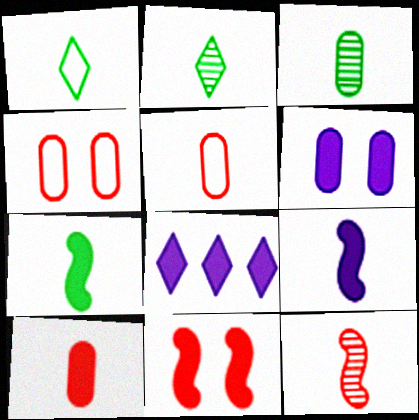[[1, 3, 7], 
[2, 5, 9], 
[6, 8, 9]]